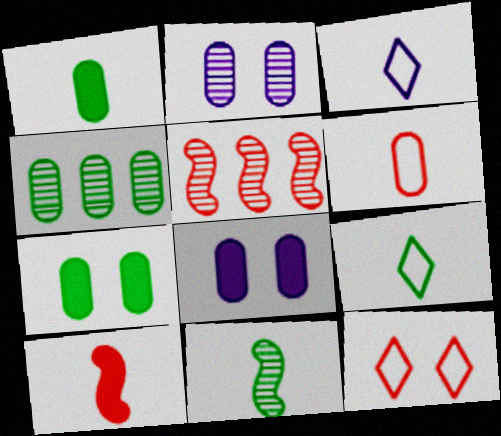[[1, 9, 11], 
[3, 5, 7], 
[4, 6, 8], 
[5, 8, 9]]